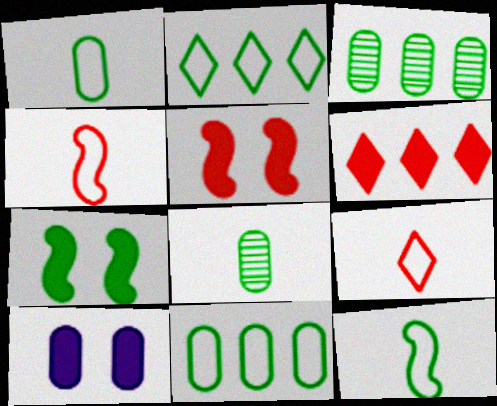[[2, 7, 8]]